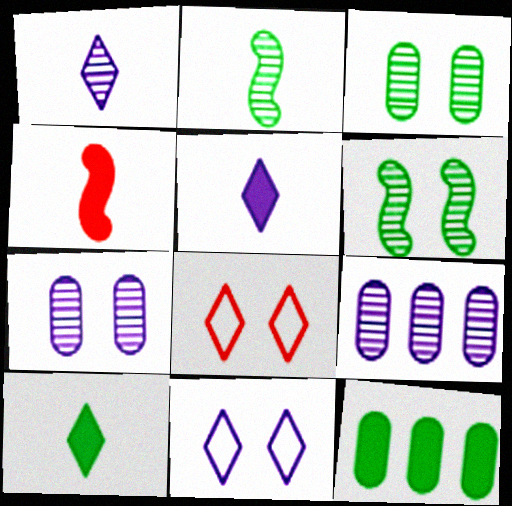[]